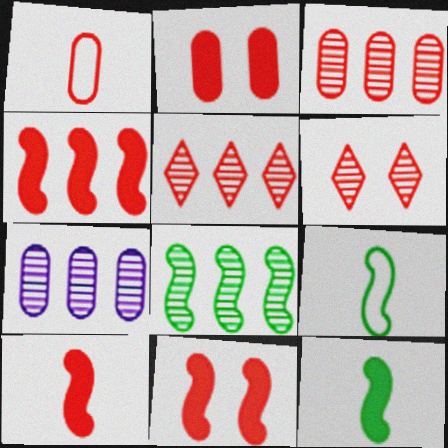[[1, 2, 3], 
[1, 4, 6], 
[1, 5, 11], 
[4, 10, 11], 
[5, 7, 8]]